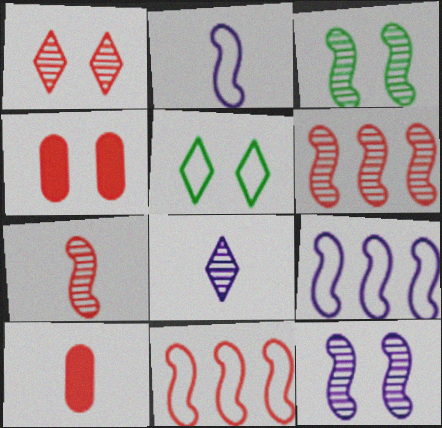[[1, 10, 11], 
[4, 5, 12]]